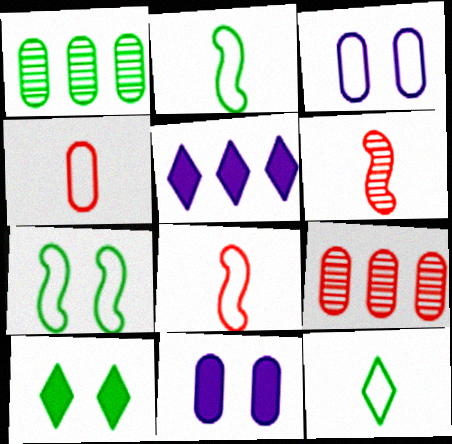[[1, 2, 10], 
[1, 4, 11]]